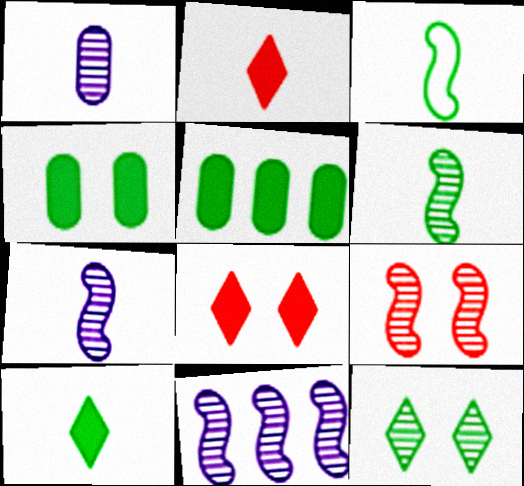[[1, 2, 3], 
[3, 5, 12], 
[6, 9, 11]]